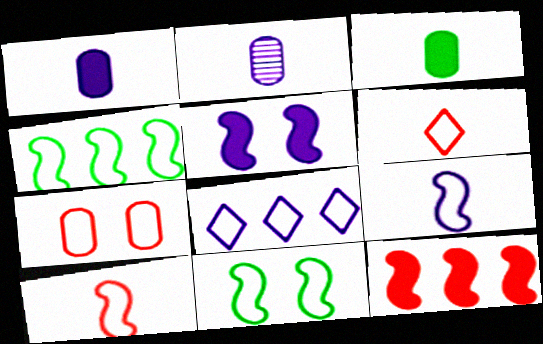[[2, 5, 8]]